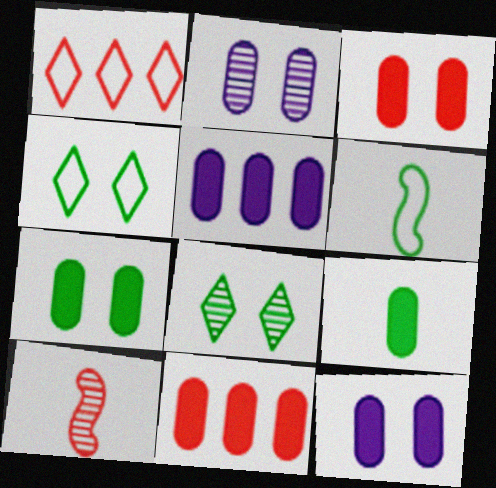[[1, 3, 10], 
[3, 5, 9], 
[3, 7, 12], 
[4, 5, 10], 
[9, 11, 12]]